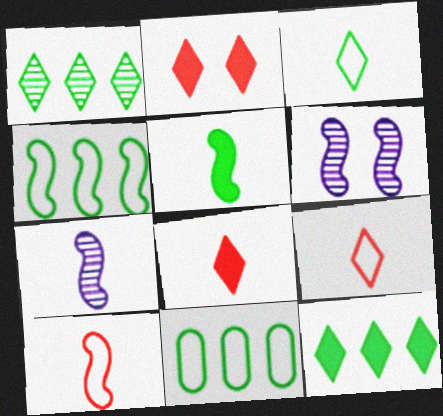[[2, 7, 11], 
[5, 7, 10], 
[6, 8, 11]]